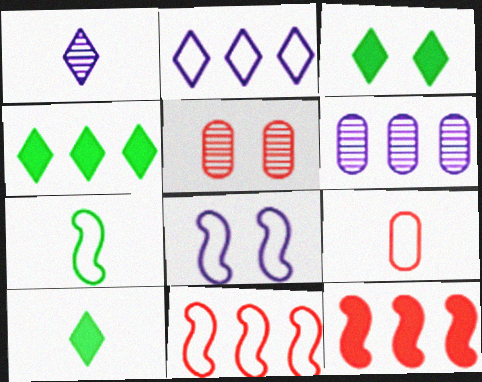[[3, 4, 10], 
[3, 5, 8], 
[4, 6, 11], 
[7, 8, 11]]